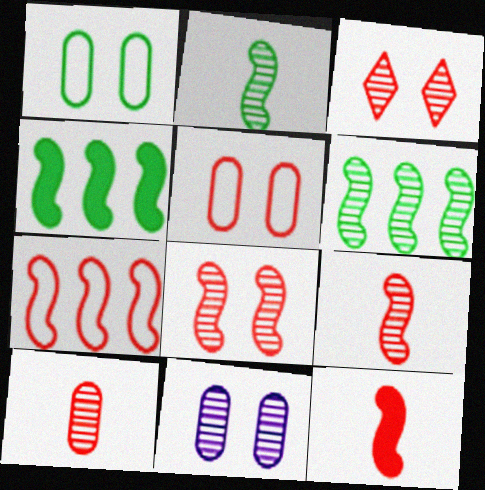[[7, 8, 12]]